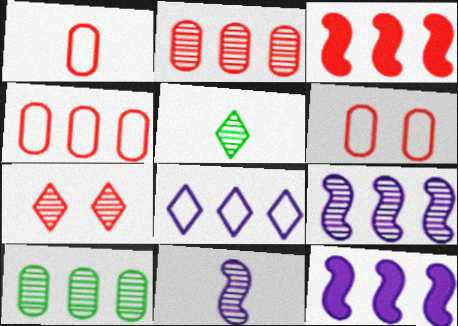[[1, 3, 7], 
[1, 4, 6], 
[3, 8, 10], 
[5, 6, 12], 
[7, 10, 11]]